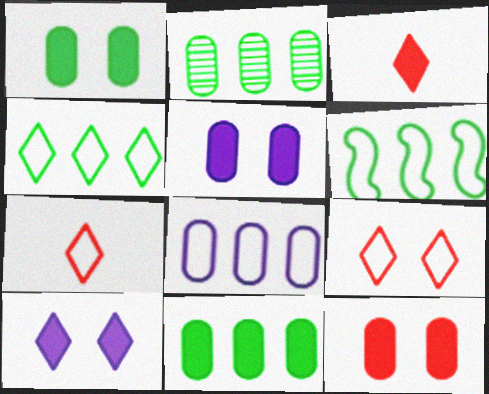[[1, 5, 12]]